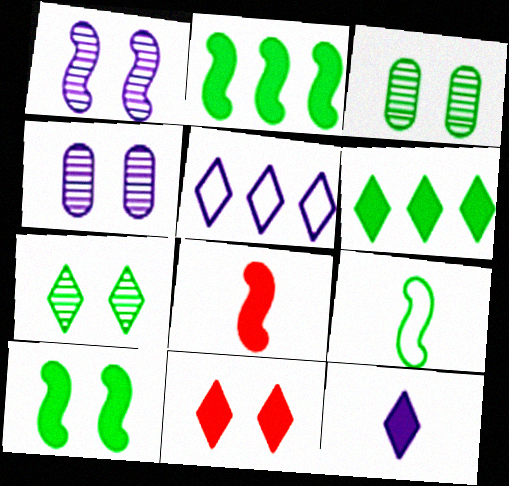[[3, 5, 8], 
[3, 6, 9], 
[6, 11, 12]]